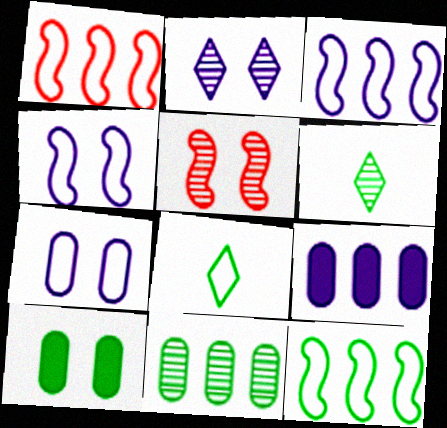[[1, 3, 12], 
[1, 7, 8], 
[5, 8, 9], 
[6, 10, 12]]